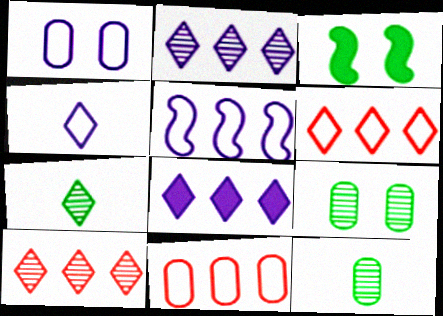[[1, 4, 5]]